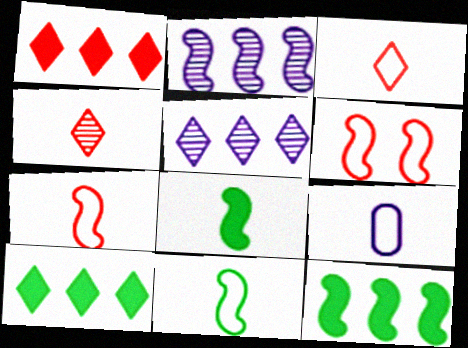[[2, 6, 8], 
[3, 9, 11], 
[4, 8, 9]]